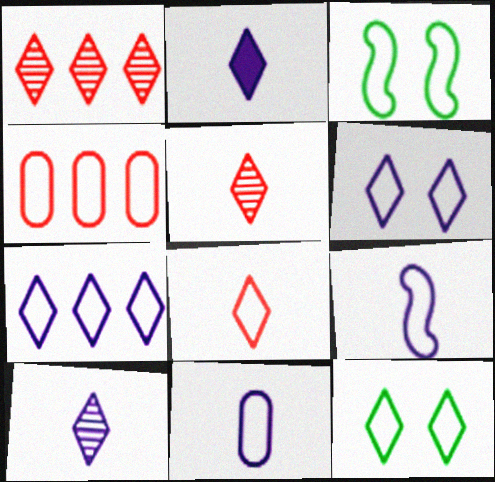[[1, 2, 12], 
[4, 9, 12], 
[7, 8, 12]]